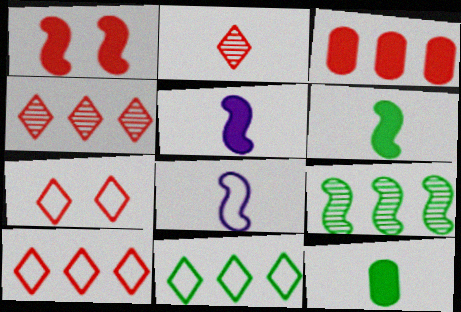[[1, 8, 9], 
[2, 8, 12]]